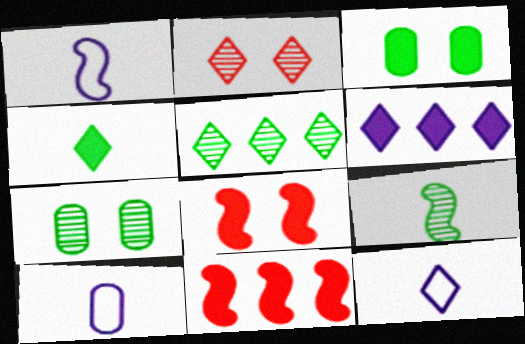[[1, 10, 12], 
[5, 7, 9], 
[5, 8, 10], 
[7, 11, 12]]